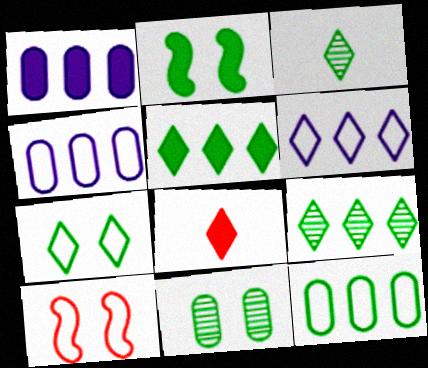[[1, 2, 8], 
[1, 3, 10], 
[2, 3, 12], 
[2, 7, 11], 
[3, 5, 7]]